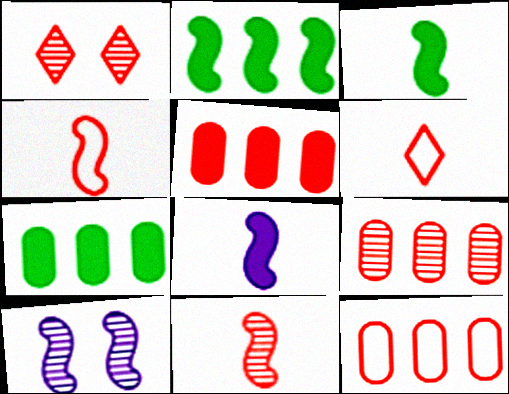[[1, 4, 5], 
[1, 9, 11], 
[2, 4, 10], 
[5, 9, 12], 
[6, 7, 10]]